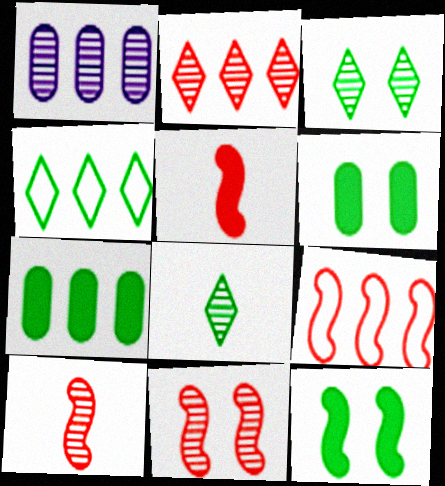[[1, 3, 10], 
[1, 8, 11], 
[5, 9, 11]]